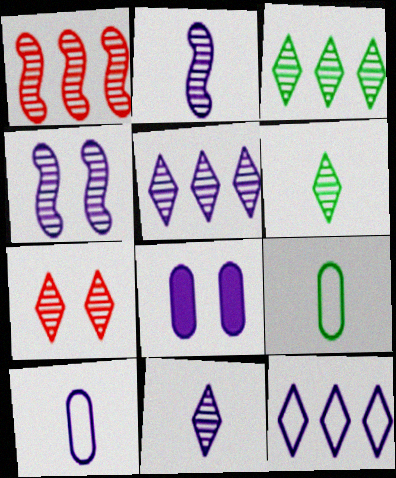[[2, 8, 12], 
[3, 7, 11], 
[5, 6, 7]]